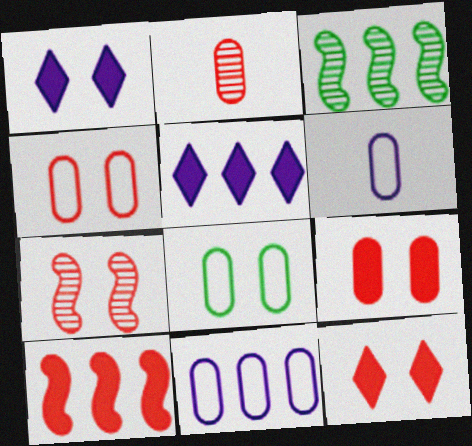[[1, 7, 8], 
[3, 6, 12], 
[4, 7, 12]]